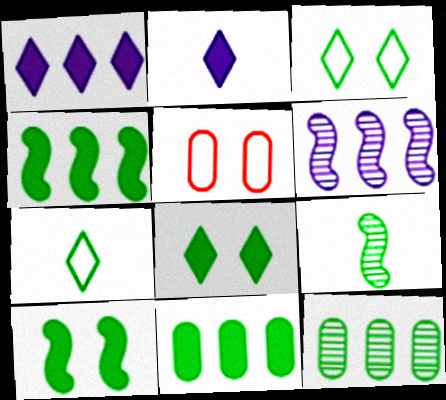[[1, 5, 9], 
[3, 9, 11], 
[7, 10, 12]]